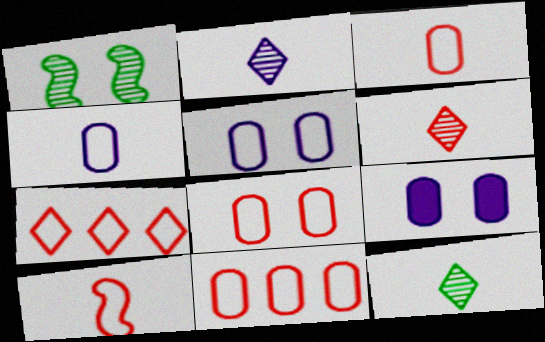[[2, 6, 12], 
[3, 8, 11], 
[7, 8, 10]]